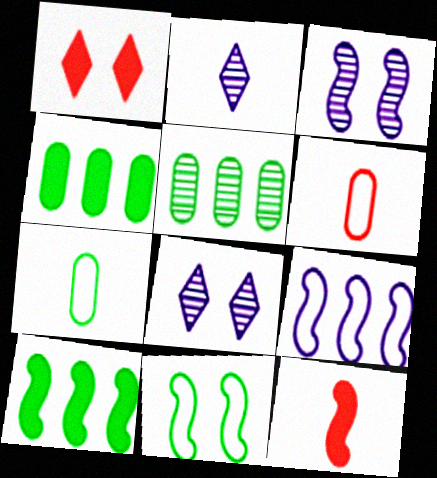[[2, 7, 12], 
[6, 8, 10]]